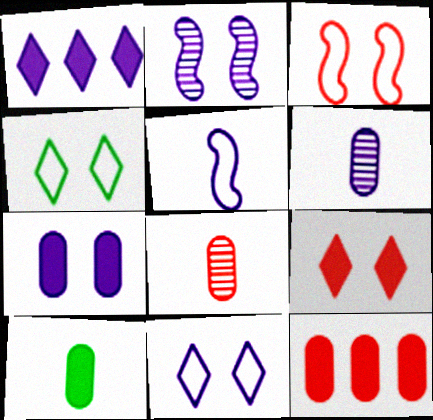[[2, 7, 11], 
[7, 10, 12]]